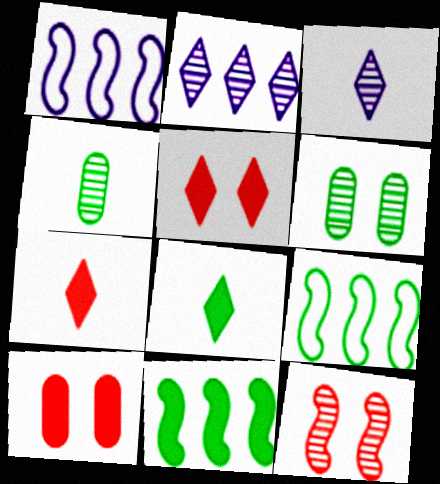[[1, 4, 5], 
[1, 6, 7], 
[2, 4, 12], 
[3, 9, 10], 
[6, 8, 9]]